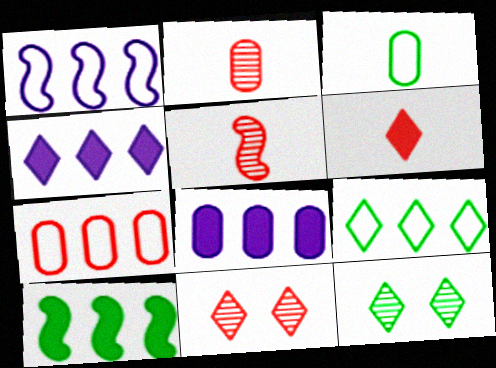[[1, 7, 9], 
[3, 10, 12]]